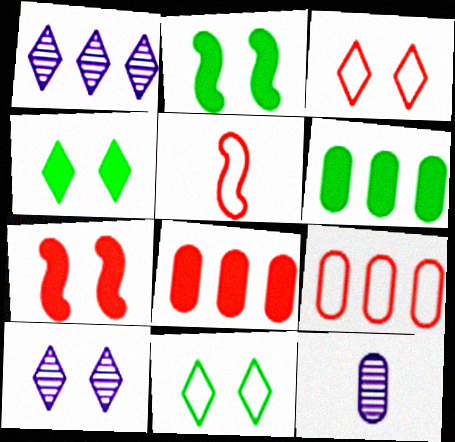[[3, 4, 10], 
[3, 5, 9], 
[5, 6, 10]]